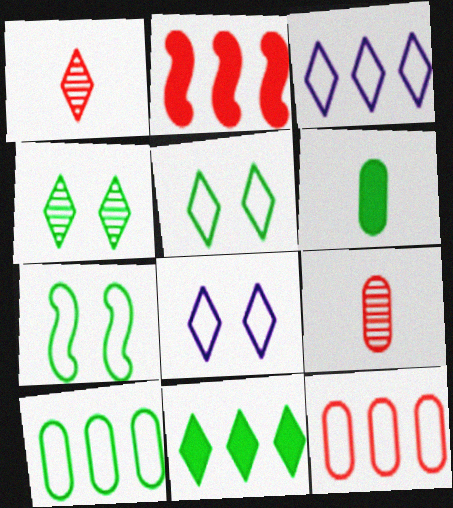[[1, 8, 11]]